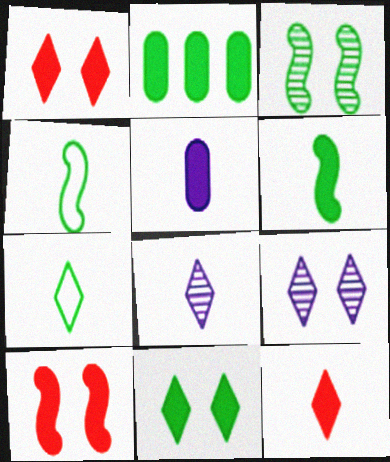[[2, 3, 7], 
[2, 6, 11], 
[5, 6, 12], 
[7, 8, 12]]